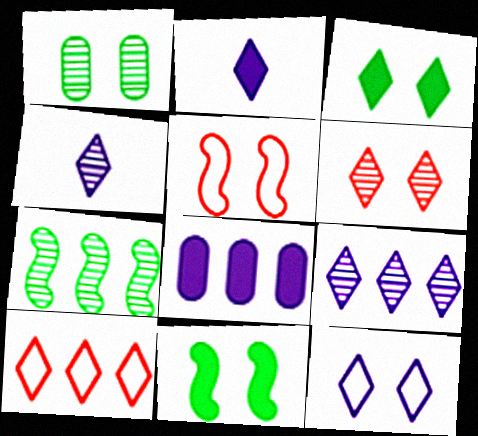[[2, 9, 12], 
[3, 4, 10], 
[3, 6, 12], 
[7, 8, 10]]